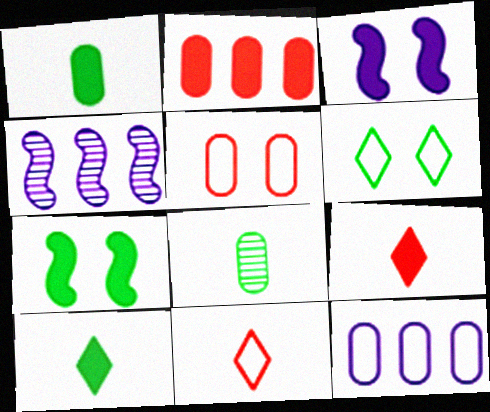[[2, 3, 10], 
[4, 5, 10]]